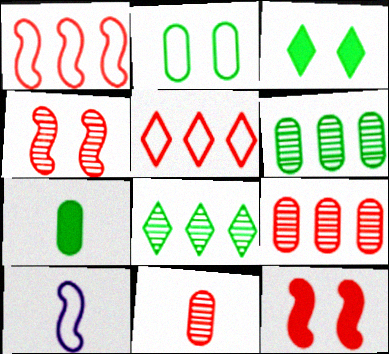[[2, 5, 10], 
[2, 6, 7], 
[3, 9, 10], 
[5, 11, 12]]